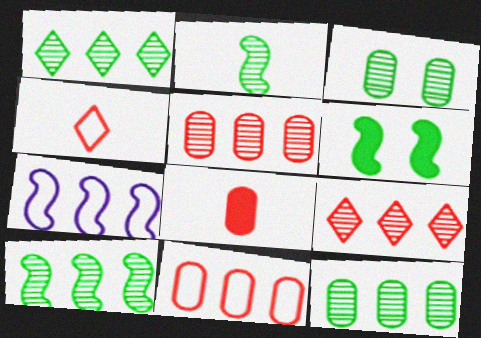[[1, 2, 3], 
[1, 10, 12]]